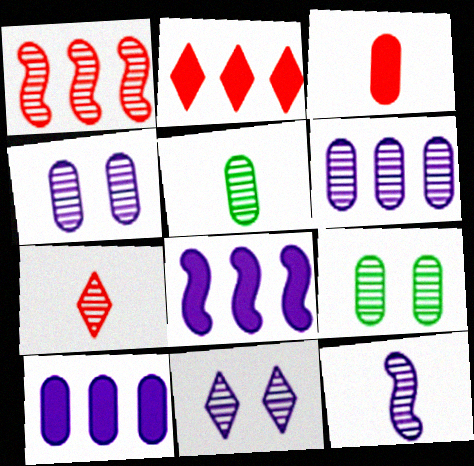[[1, 5, 11], 
[5, 7, 12], 
[6, 11, 12]]